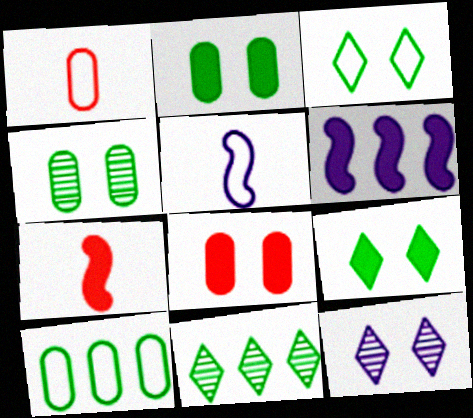[[5, 8, 11], 
[7, 10, 12]]